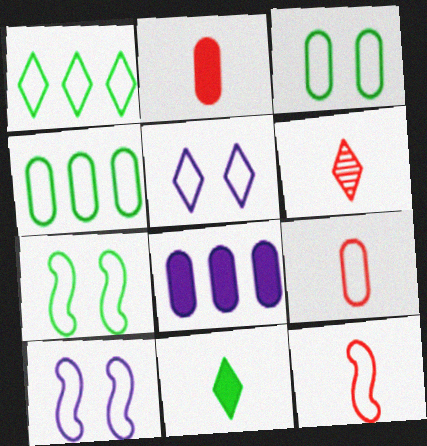[[1, 9, 10], 
[2, 6, 12], 
[4, 5, 12], 
[6, 7, 8]]